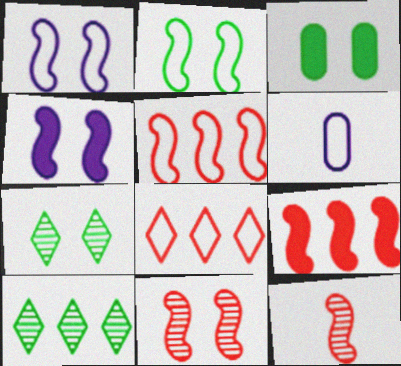[[2, 3, 7], 
[2, 4, 11], 
[2, 6, 8], 
[6, 7, 9]]